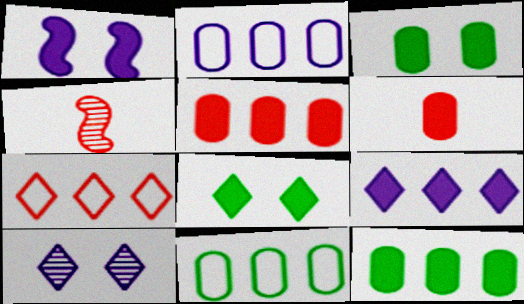[[2, 4, 8]]